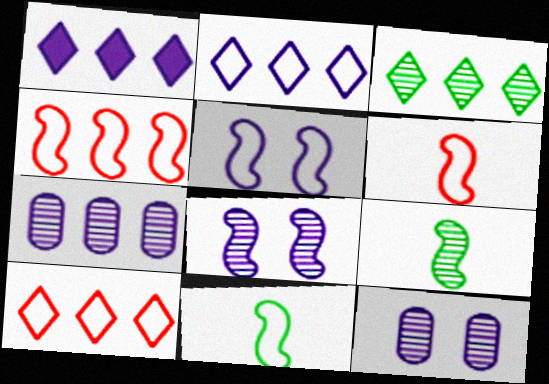[[1, 3, 10], 
[4, 5, 11]]